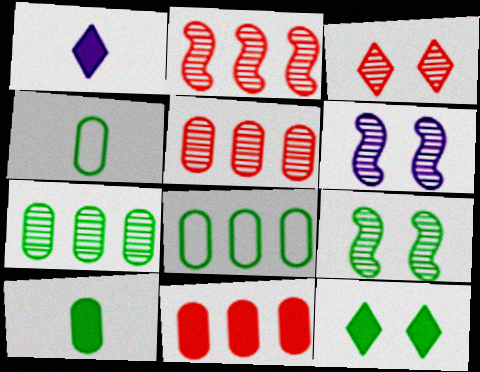[]